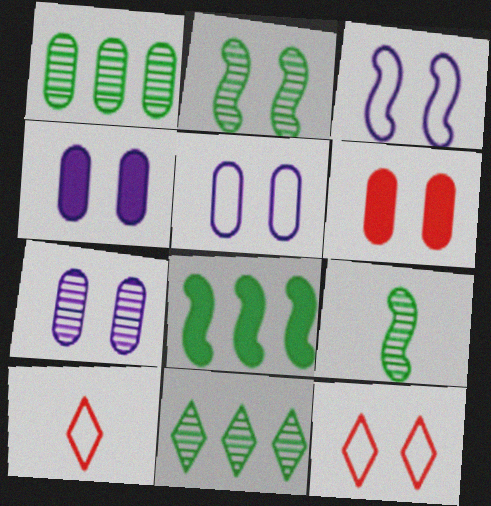[[2, 4, 12], 
[4, 5, 7], 
[7, 8, 10]]